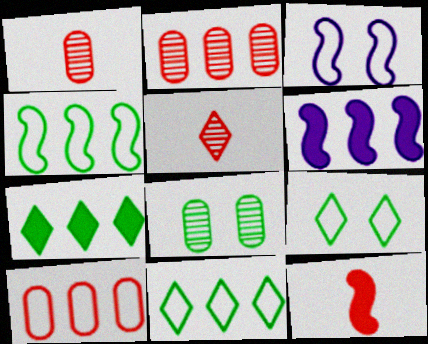[[1, 3, 7], 
[1, 6, 9], 
[2, 6, 11]]